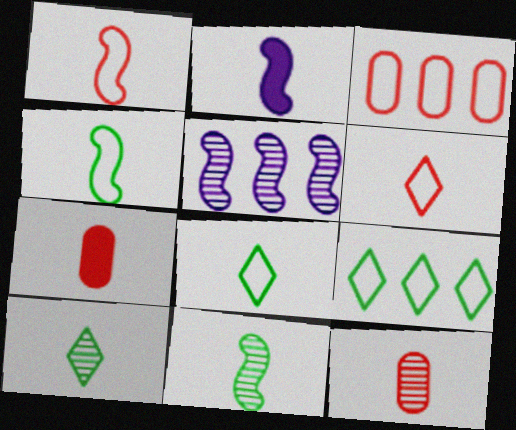[[1, 2, 11], 
[2, 8, 12]]